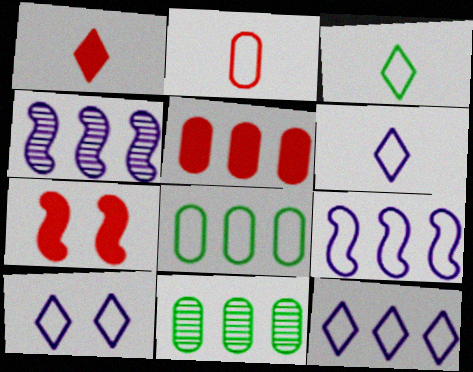[[1, 5, 7], 
[6, 7, 11], 
[6, 10, 12]]